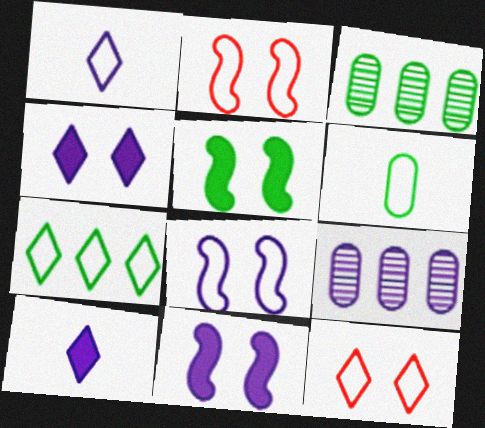[[1, 7, 12], 
[1, 9, 11], 
[2, 3, 10], 
[8, 9, 10]]